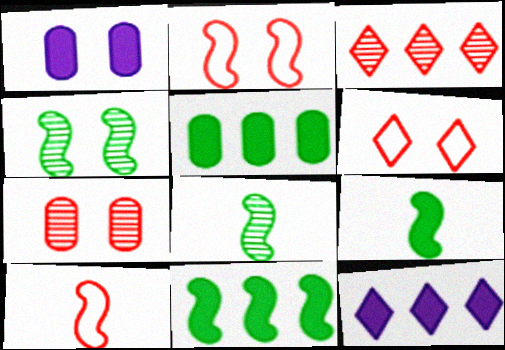[[1, 4, 6]]